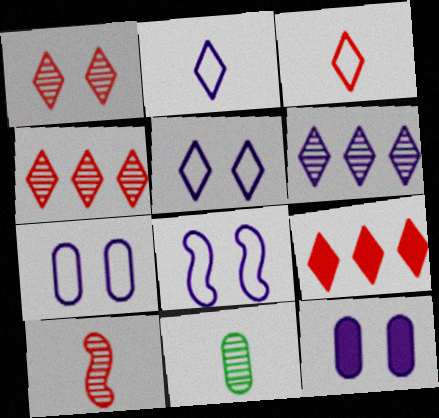[[1, 3, 9], 
[5, 7, 8], 
[8, 9, 11]]